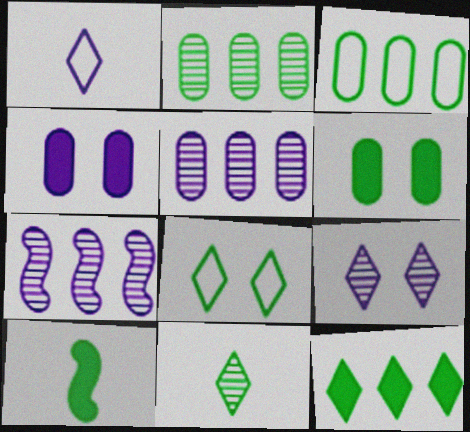[[1, 4, 7], 
[2, 8, 10], 
[6, 10, 12], 
[8, 11, 12]]